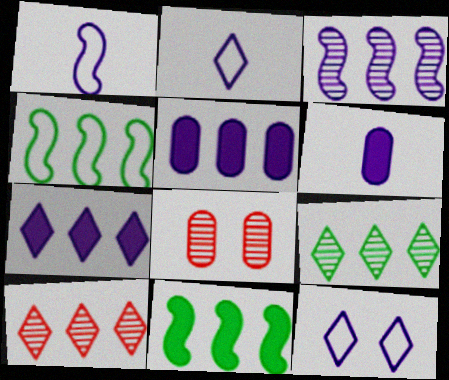[[2, 8, 11], 
[3, 6, 12], 
[4, 5, 10]]